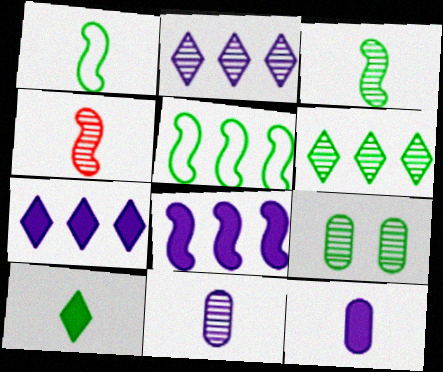[[2, 4, 9], 
[3, 6, 9], 
[5, 9, 10]]